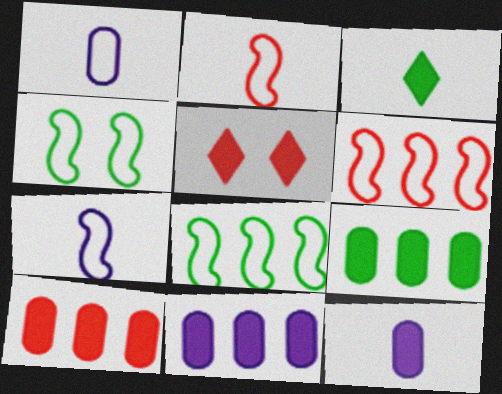[[4, 6, 7], 
[9, 10, 11]]